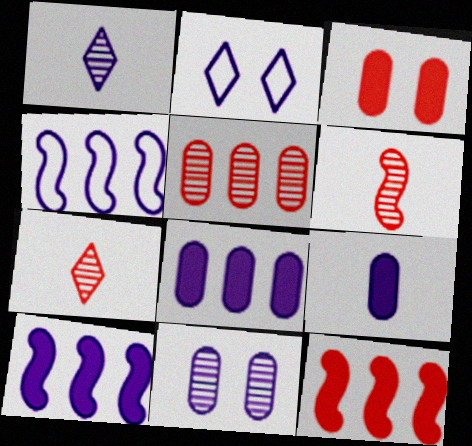[]